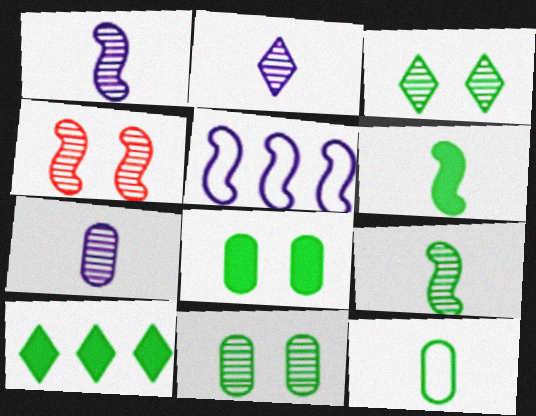[[1, 2, 7], 
[4, 5, 6], 
[6, 8, 10]]